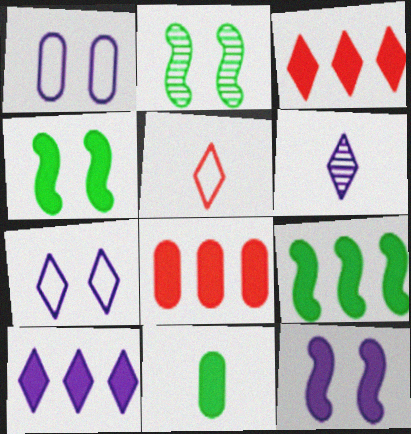[[3, 11, 12], 
[6, 7, 10], 
[8, 9, 10]]